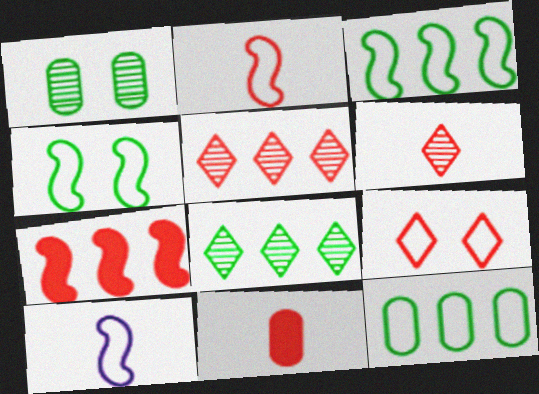[[2, 6, 11], 
[9, 10, 12]]